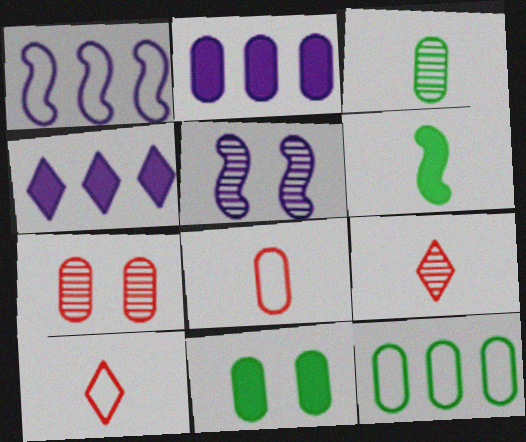[[1, 9, 11], 
[3, 11, 12]]